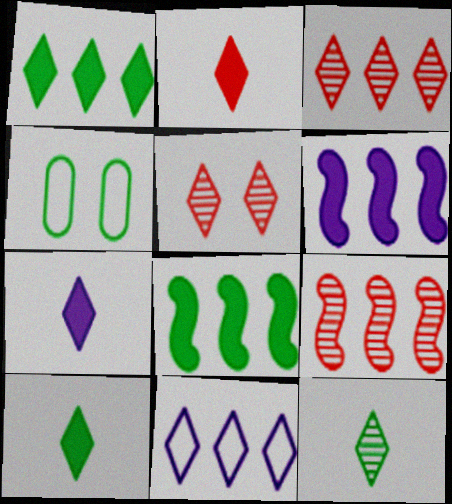[[1, 3, 11], 
[2, 7, 10], 
[4, 7, 9], 
[4, 8, 12], 
[5, 10, 11]]